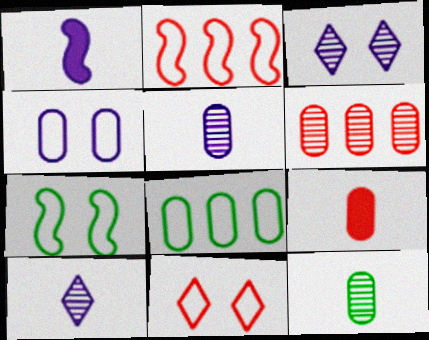[[4, 7, 11]]